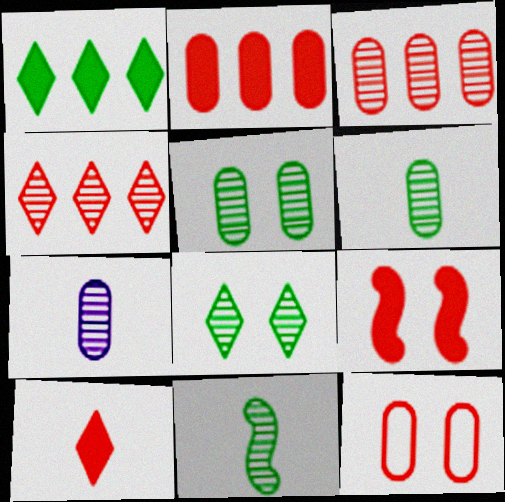[[2, 9, 10], 
[3, 5, 7]]